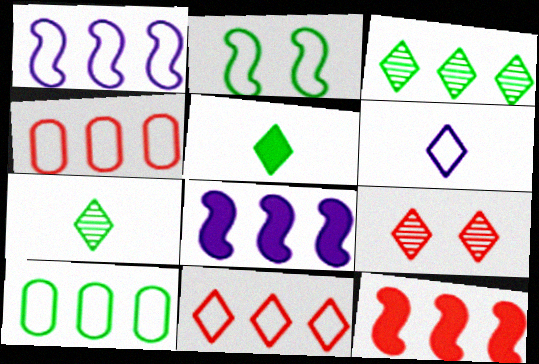[[1, 10, 11], 
[2, 4, 6], 
[3, 4, 8]]